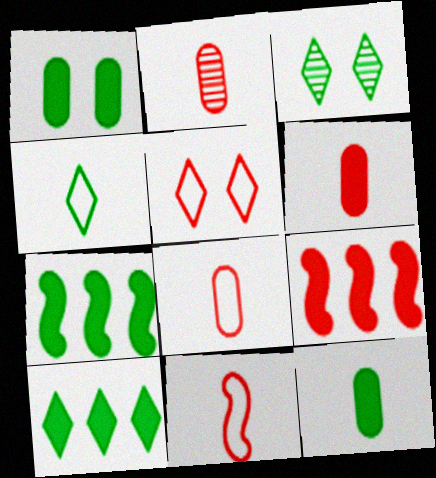[[2, 5, 9], 
[2, 6, 8], 
[3, 4, 10]]